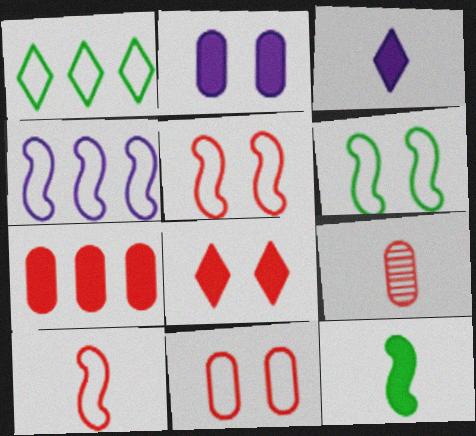[[4, 6, 10], 
[7, 9, 11]]